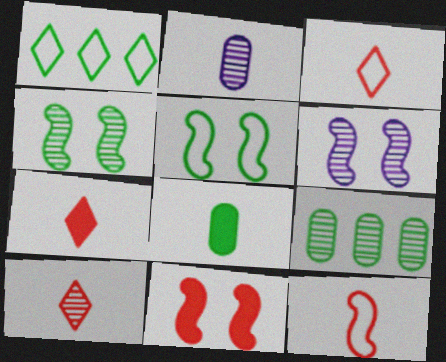[[1, 2, 11], 
[1, 4, 8], 
[3, 7, 10], 
[5, 6, 11], 
[6, 9, 10]]